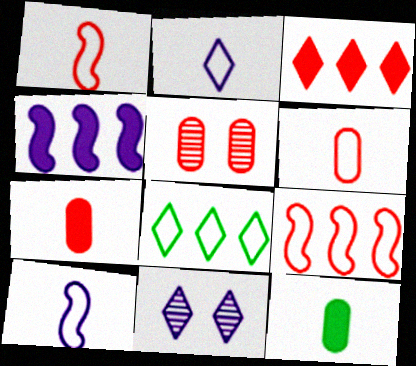[[1, 3, 5], 
[9, 11, 12]]